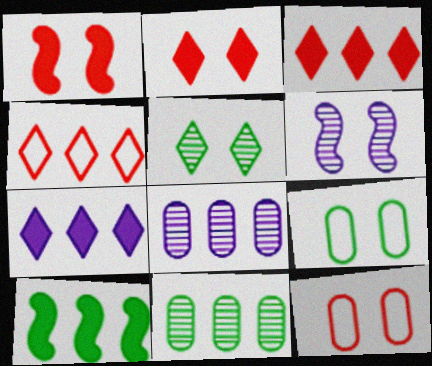[[2, 6, 9], 
[4, 8, 10]]